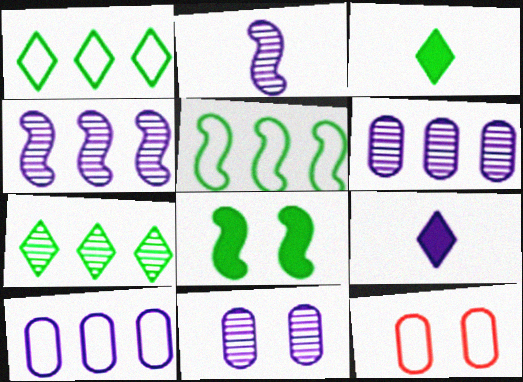[[3, 4, 12]]